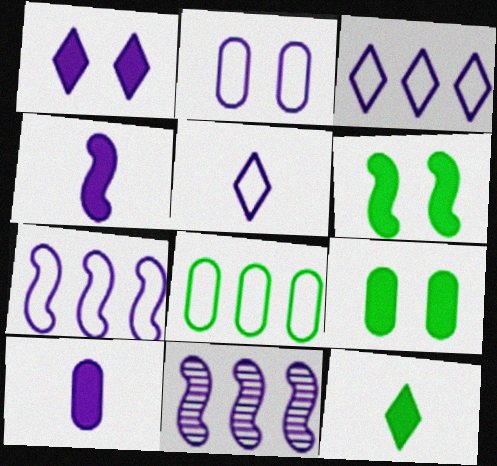[[2, 5, 7]]